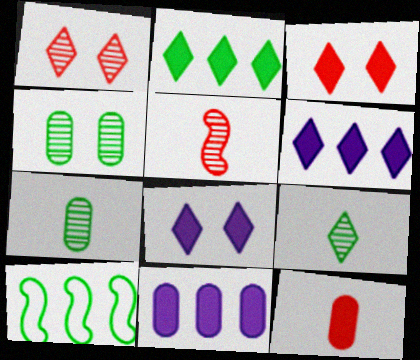[]